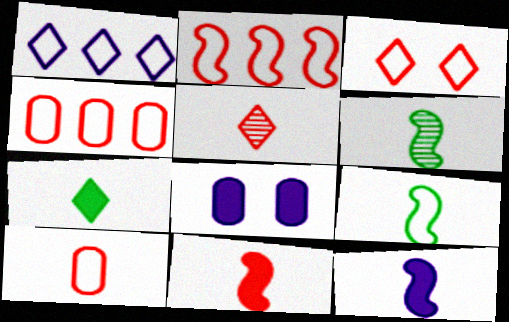[[2, 3, 10], 
[5, 10, 11]]